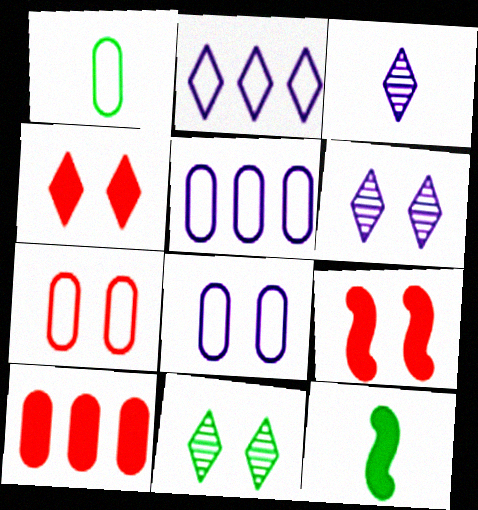[[1, 5, 7], 
[8, 9, 11]]